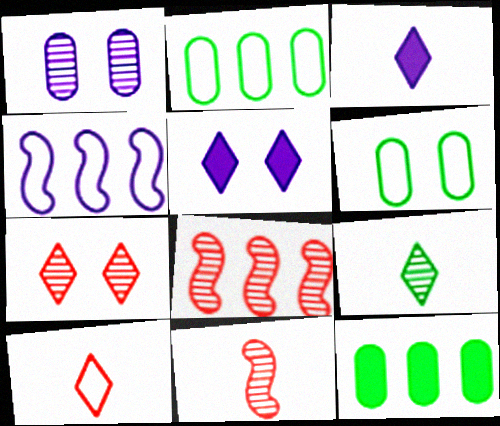[[1, 3, 4], 
[1, 8, 9], 
[2, 5, 11], 
[3, 6, 8], 
[3, 9, 10], 
[4, 6, 10]]